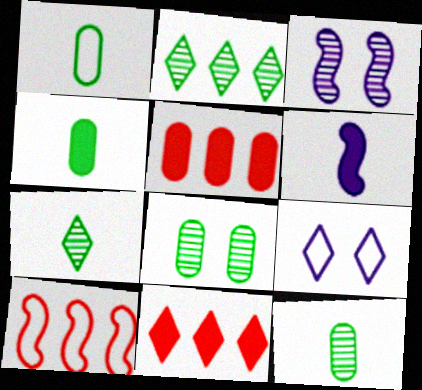[[1, 3, 11], 
[1, 4, 12], 
[1, 9, 10], 
[7, 9, 11]]